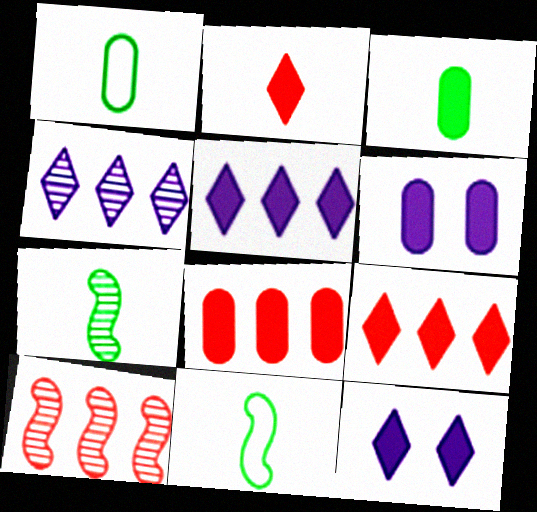[[1, 10, 12], 
[3, 6, 8]]